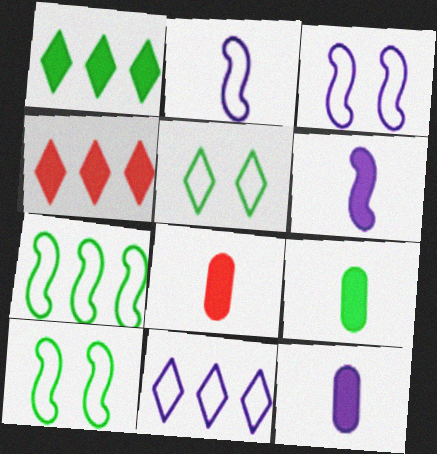[[8, 9, 12]]